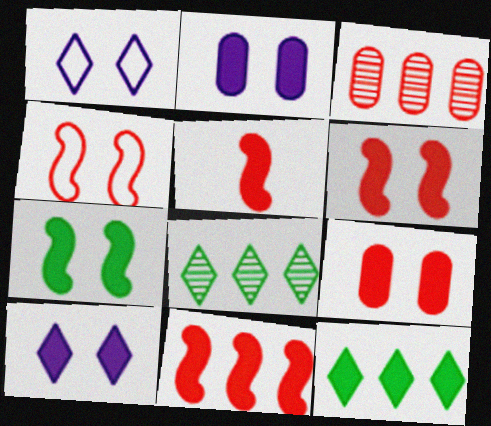[[2, 5, 12], 
[5, 6, 11], 
[7, 9, 10]]